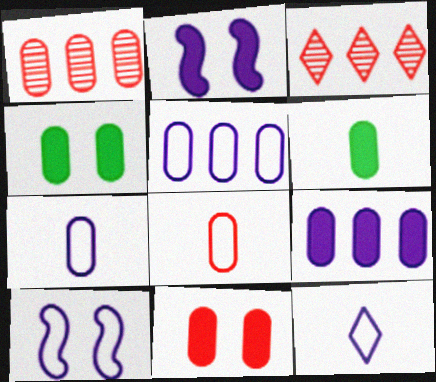[[1, 4, 7], 
[1, 8, 11], 
[3, 6, 10], 
[5, 10, 12], 
[6, 9, 11]]